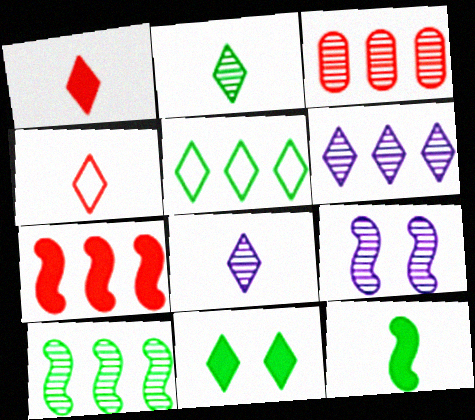[[2, 3, 9], 
[2, 5, 11], 
[3, 6, 10], 
[4, 6, 11]]